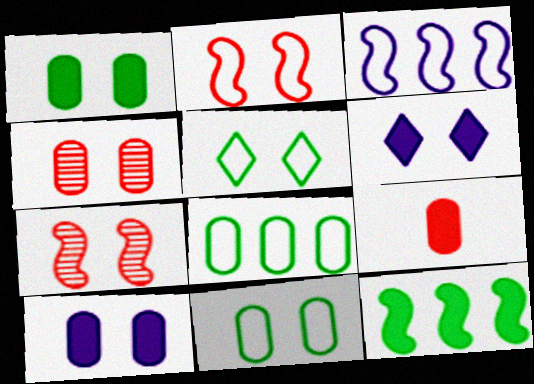[[4, 10, 11], 
[5, 7, 10], 
[6, 7, 11], 
[6, 9, 12]]